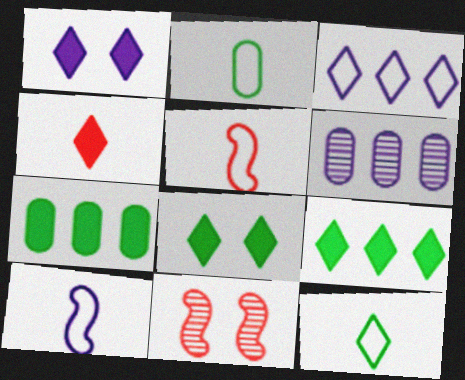[[1, 4, 9], 
[1, 6, 10], 
[5, 6, 8]]